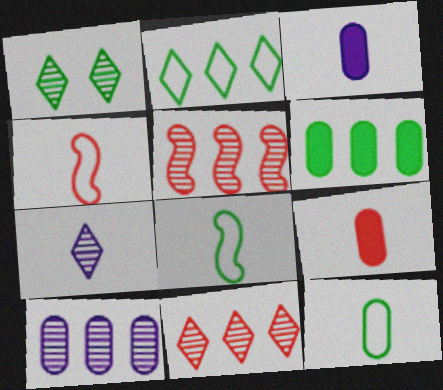[[1, 6, 8], 
[1, 7, 11], 
[7, 8, 9]]